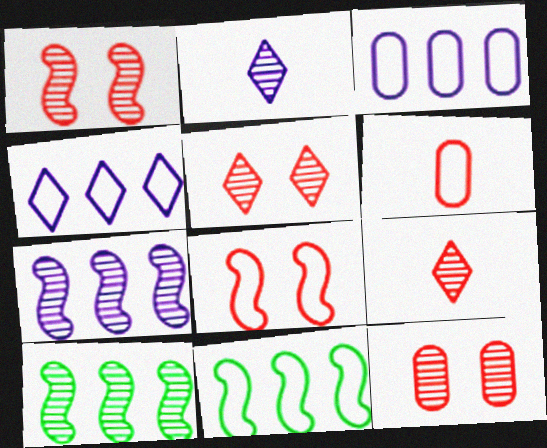[[1, 5, 12], 
[2, 10, 12]]